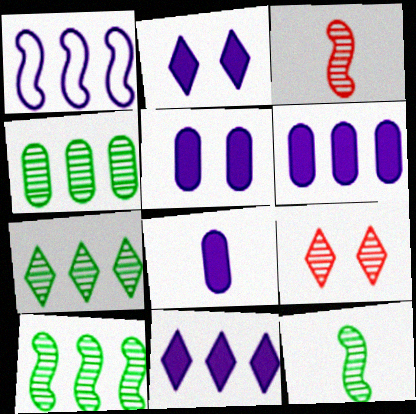[[4, 7, 10], 
[5, 6, 8]]